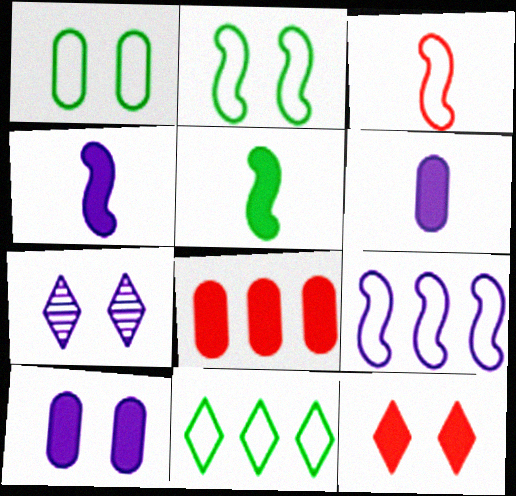[[2, 3, 9], 
[6, 7, 9]]